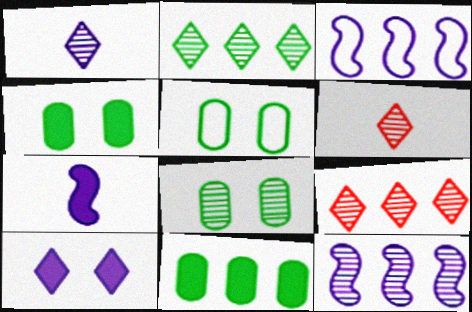[[3, 4, 6], 
[3, 9, 11], 
[4, 5, 8], 
[5, 7, 9], 
[6, 8, 12]]